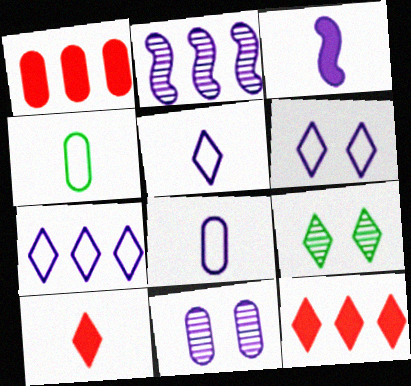[[1, 4, 11], 
[3, 7, 11], 
[5, 6, 7], 
[5, 9, 12], 
[7, 9, 10]]